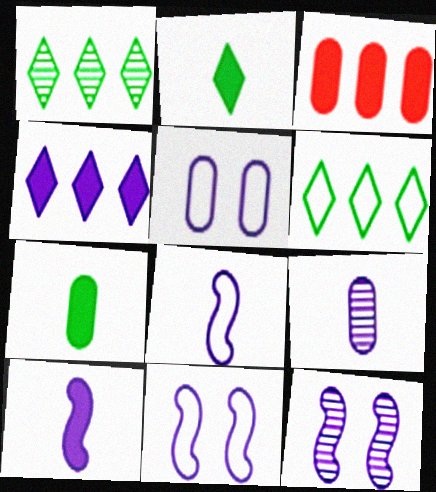[[4, 9, 11]]